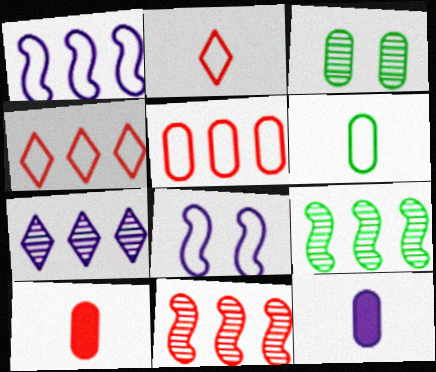[[3, 5, 12], 
[4, 6, 8], 
[7, 8, 12]]